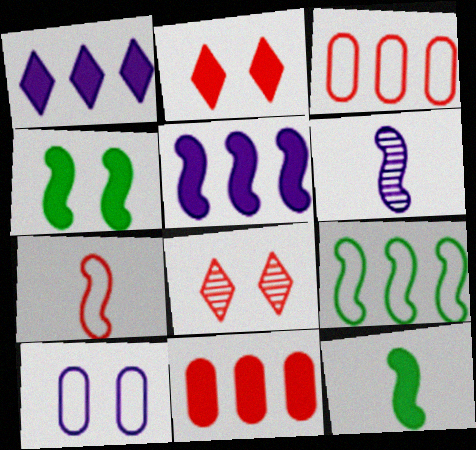[[1, 6, 10], 
[4, 8, 10], 
[6, 7, 12], 
[7, 8, 11]]